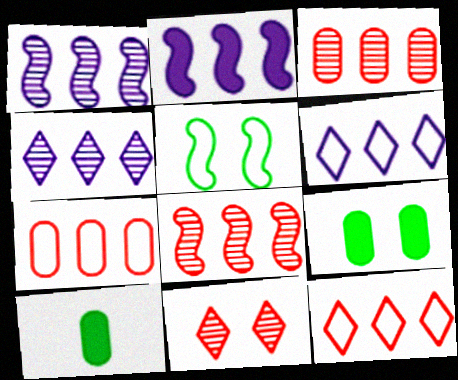[]